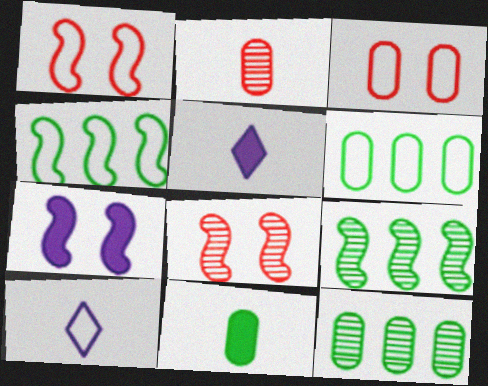[[1, 5, 12], 
[1, 6, 10], 
[3, 4, 10], 
[3, 5, 9], 
[5, 6, 8]]